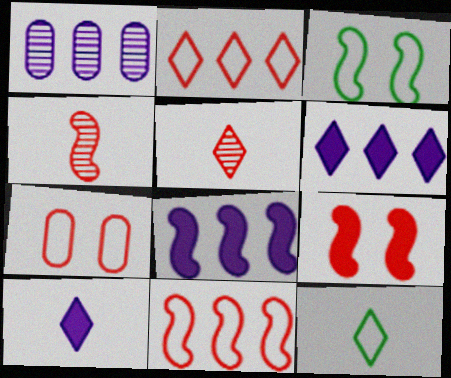[[1, 9, 12], 
[3, 4, 8], 
[4, 9, 11], 
[5, 10, 12]]